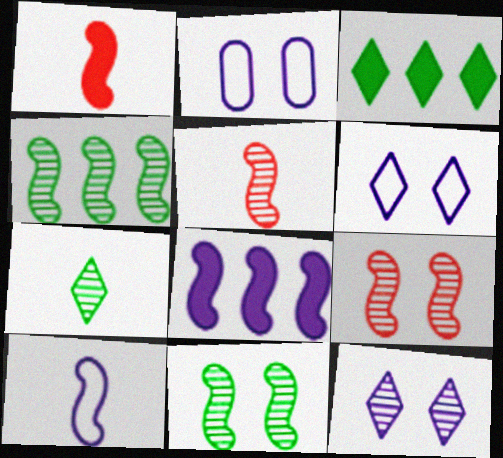[[2, 3, 5]]